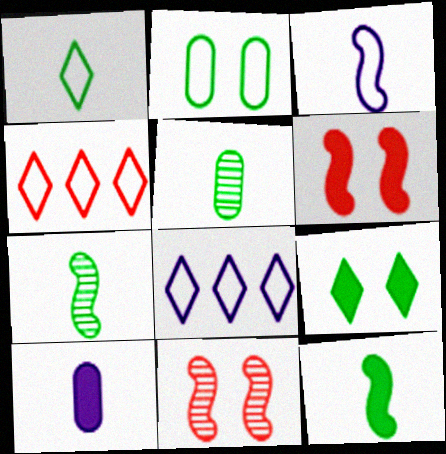[[1, 5, 12], 
[2, 3, 4], 
[5, 6, 8]]